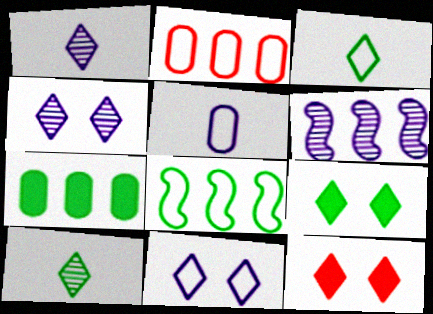[]